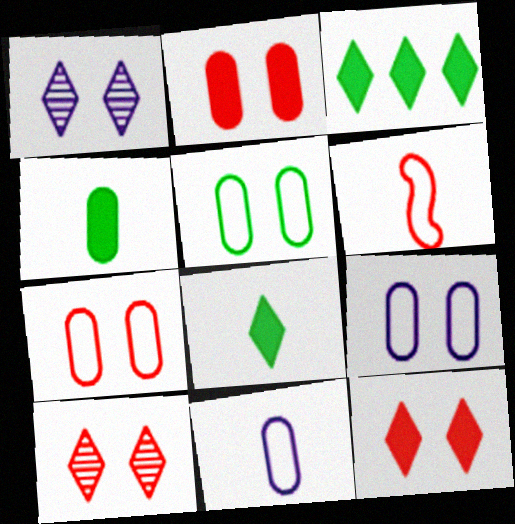[[5, 7, 9]]